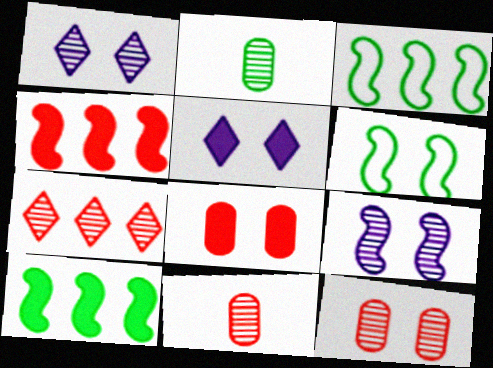[[1, 6, 8], 
[2, 7, 9], 
[3, 5, 11], 
[5, 6, 12]]